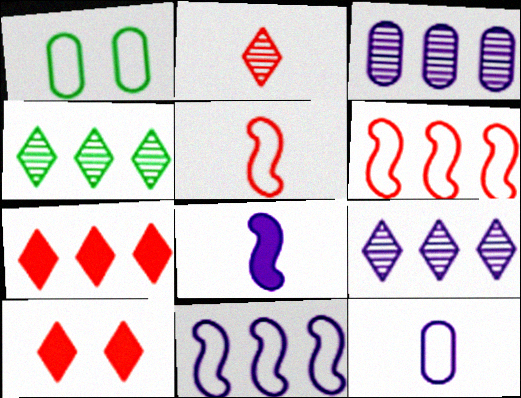[]